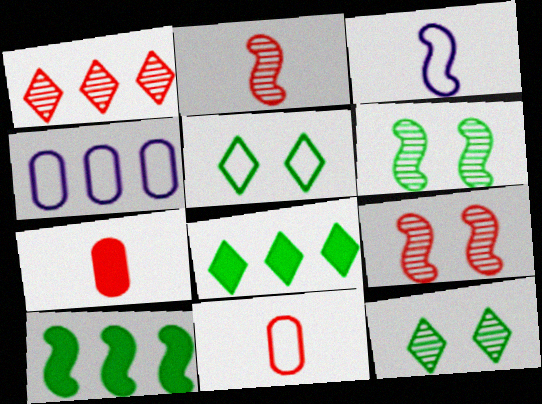[[1, 4, 10], 
[3, 9, 10]]